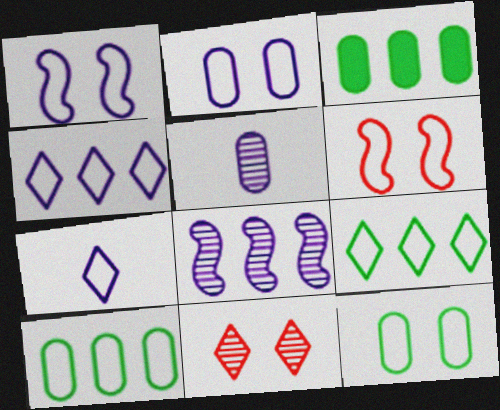[[6, 7, 10]]